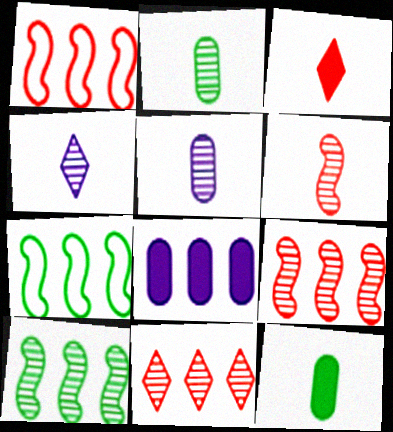[[2, 4, 6], 
[7, 8, 11]]